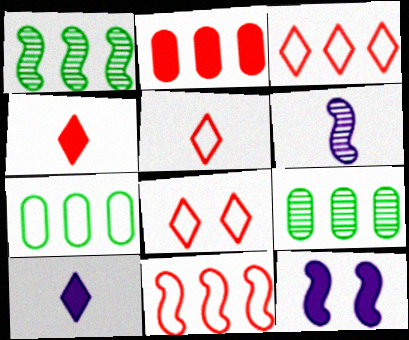[[3, 5, 8], 
[5, 9, 12]]